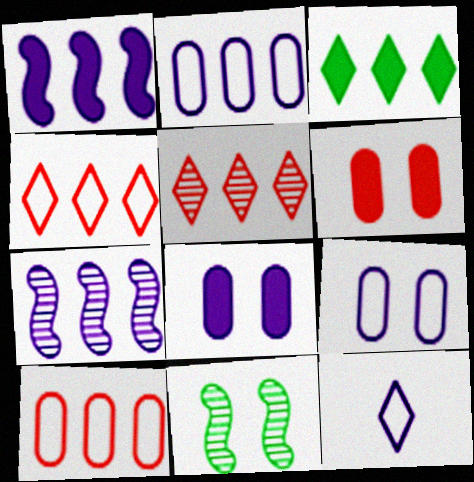[[3, 7, 10], 
[7, 8, 12]]